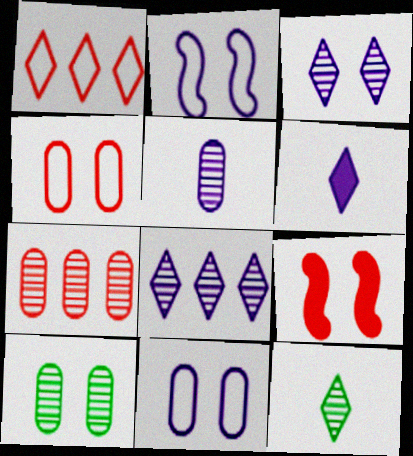[[5, 7, 10]]